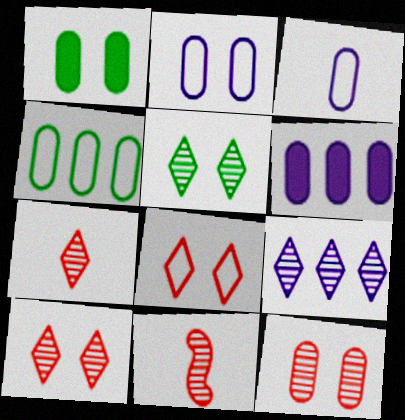[[1, 2, 12], 
[5, 7, 9]]